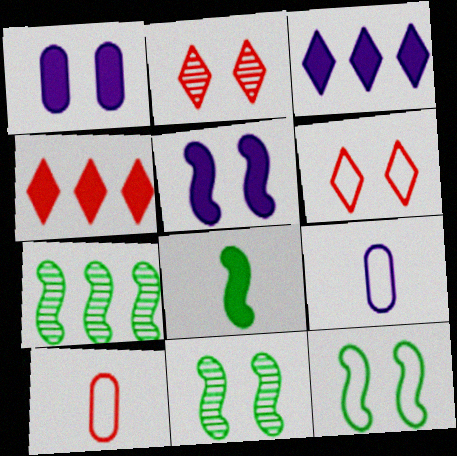[[1, 2, 12], 
[1, 4, 8], 
[1, 6, 11], 
[3, 10, 11], 
[4, 9, 11], 
[7, 8, 12]]